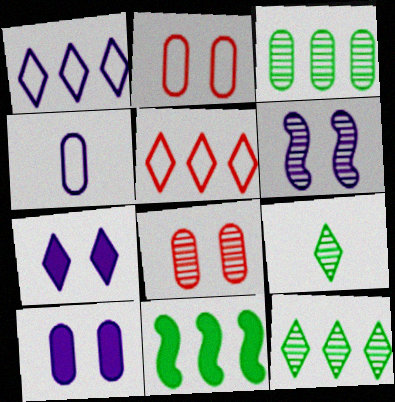[[5, 7, 9]]